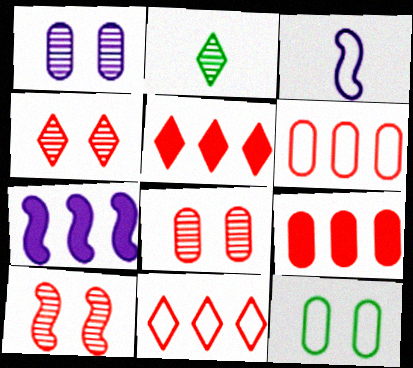[[3, 11, 12], 
[4, 8, 10]]